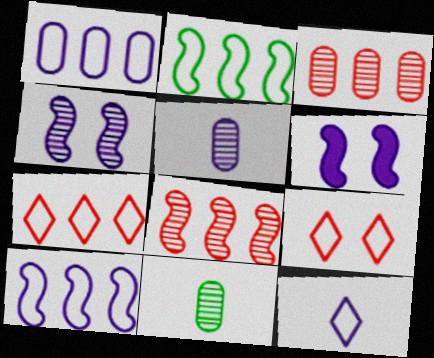[[1, 2, 7], 
[6, 7, 11]]